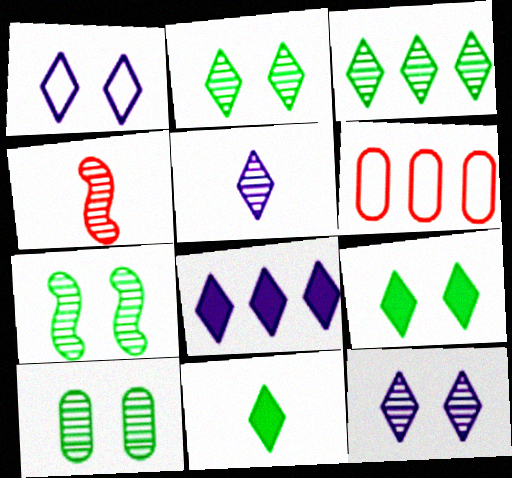[[1, 5, 8], 
[2, 7, 10]]